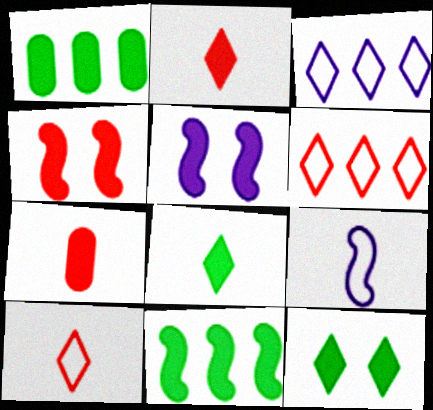[[1, 2, 5]]